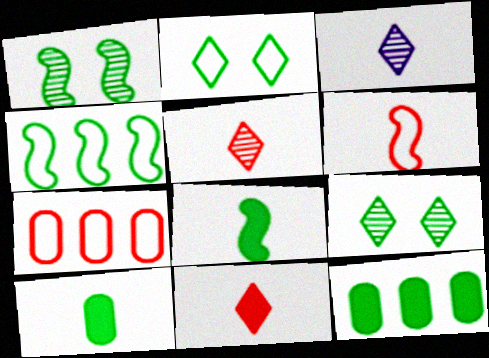[[1, 4, 8], 
[3, 6, 10], 
[4, 9, 10]]